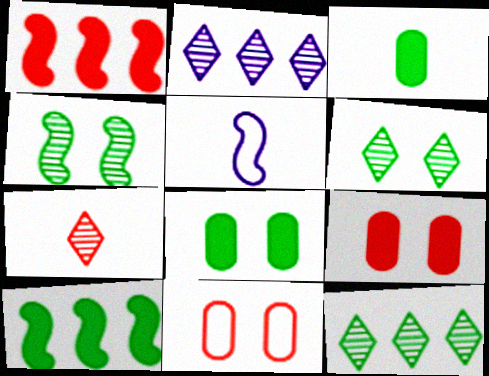[[1, 4, 5], 
[1, 7, 11], 
[2, 6, 7], 
[3, 5, 7], 
[5, 9, 12]]